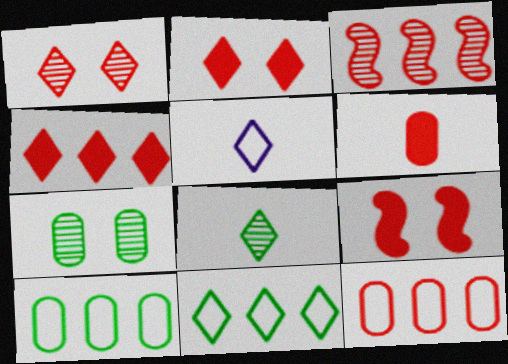[[3, 4, 12], 
[4, 6, 9]]